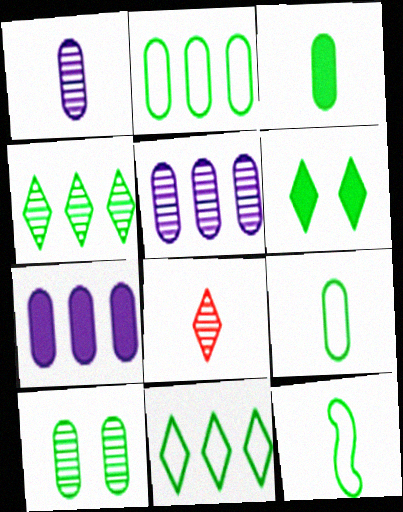[[2, 3, 10]]